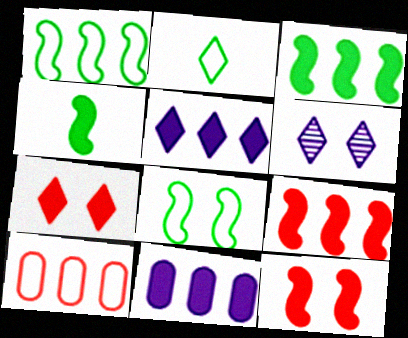[[4, 6, 10], 
[4, 7, 11]]